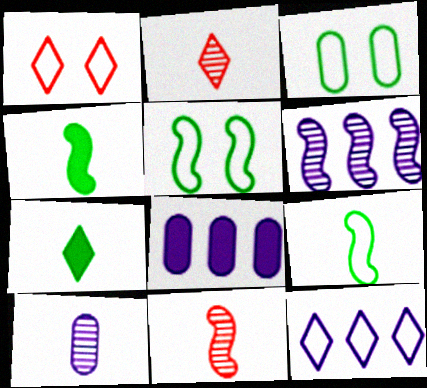[[2, 5, 8], 
[6, 8, 12]]